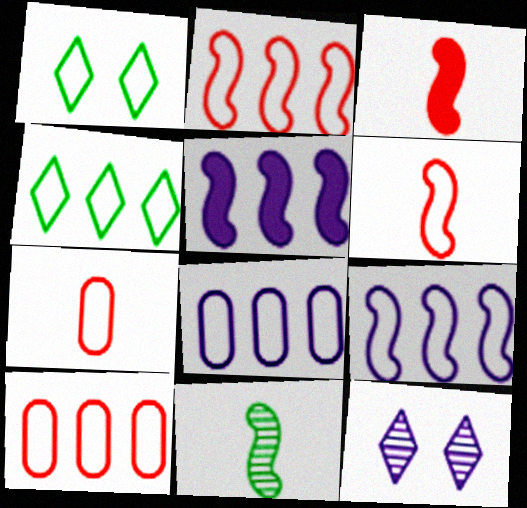[[1, 6, 8], 
[1, 7, 9], 
[2, 4, 8], 
[4, 9, 10]]